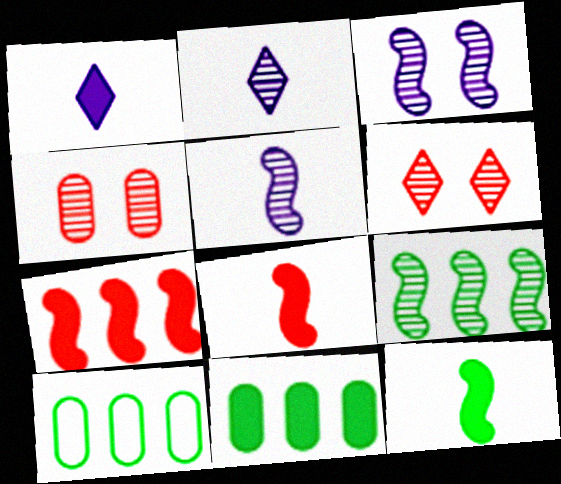[[2, 4, 9]]